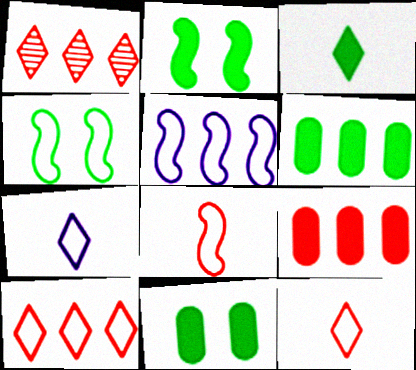[[1, 5, 6], 
[2, 3, 6], 
[4, 5, 8]]